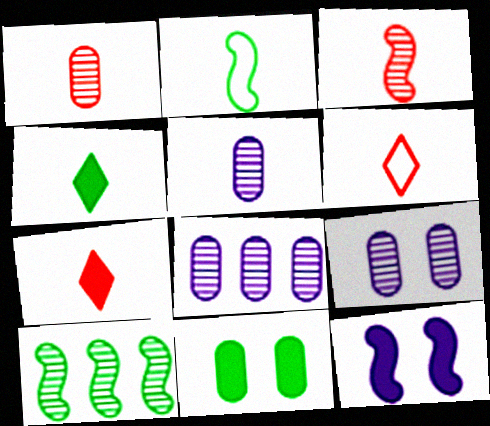[[2, 5, 7], 
[5, 8, 9]]